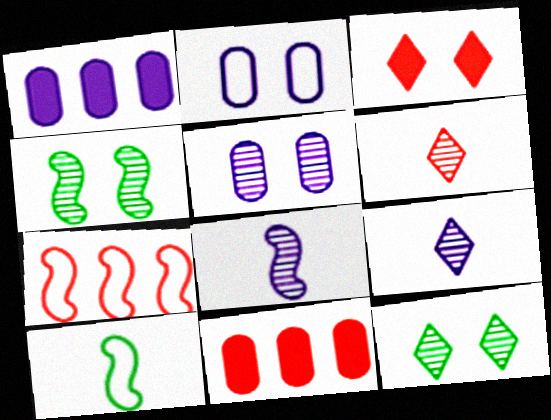[[2, 3, 4]]